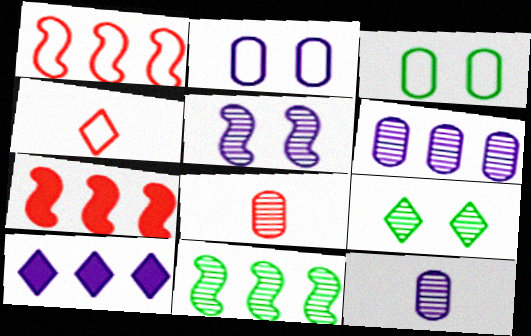[[4, 9, 10]]